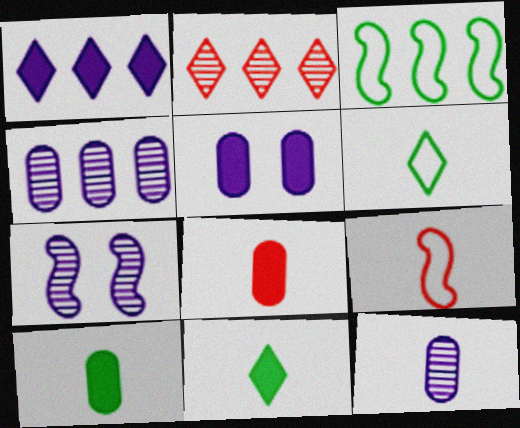[[9, 11, 12]]